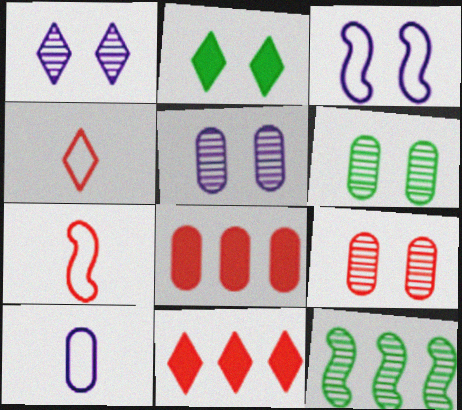[[2, 3, 9], 
[5, 6, 9], 
[6, 8, 10], 
[7, 9, 11]]